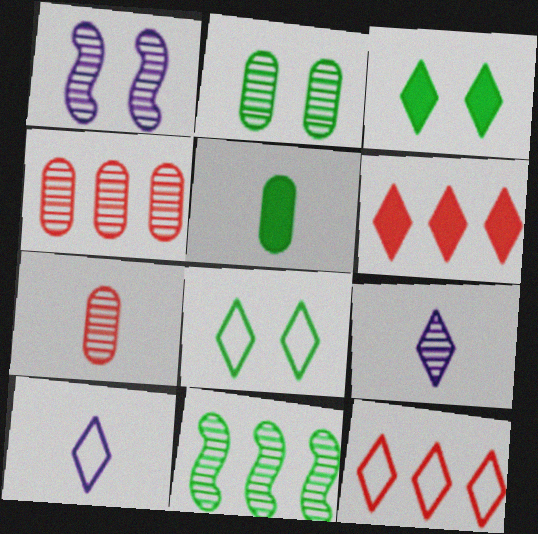[[1, 5, 12], 
[3, 9, 12], 
[5, 8, 11], 
[6, 8, 9], 
[8, 10, 12]]